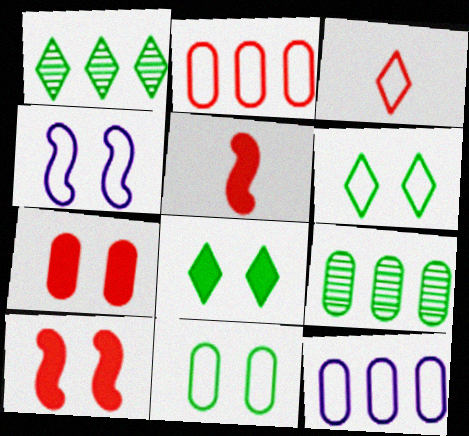[]